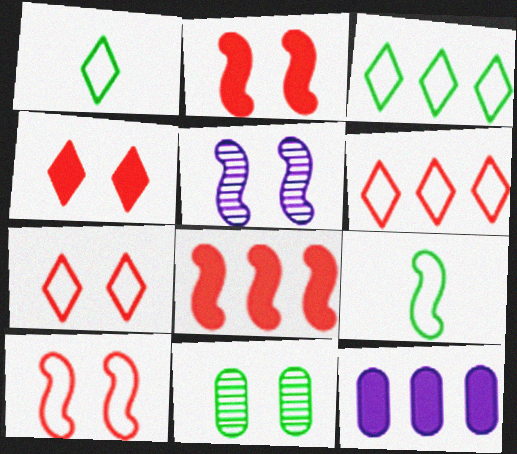[[5, 8, 9]]